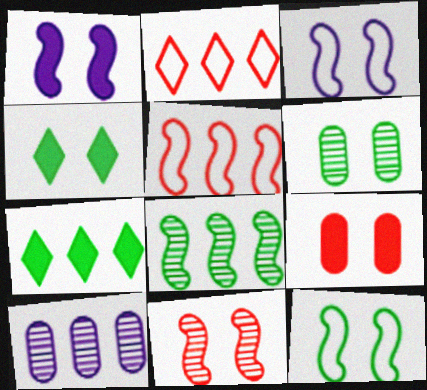[[1, 4, 9], 
[1, 11, 12], 
[4, 6, 12], 
[5, 7, 10]]